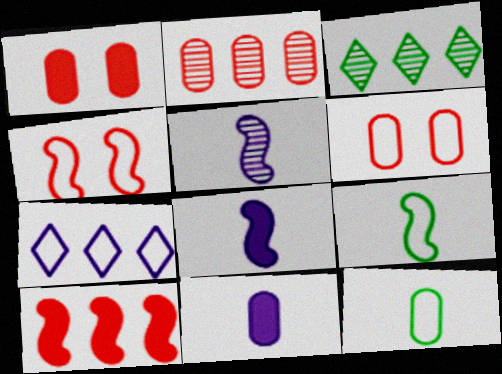[[3, 4, 11], 
[3, 6, 8], 
[4, 7, 12], 
[6, 7, 9]]